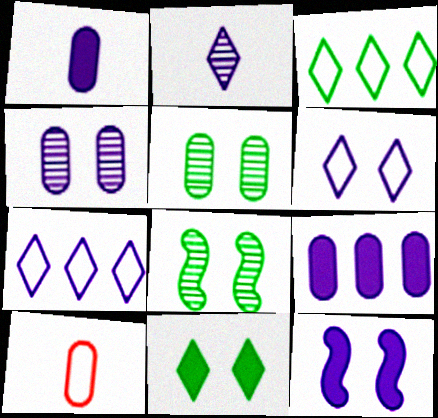[[4, 6, 12], 
[5, 9, 10]]